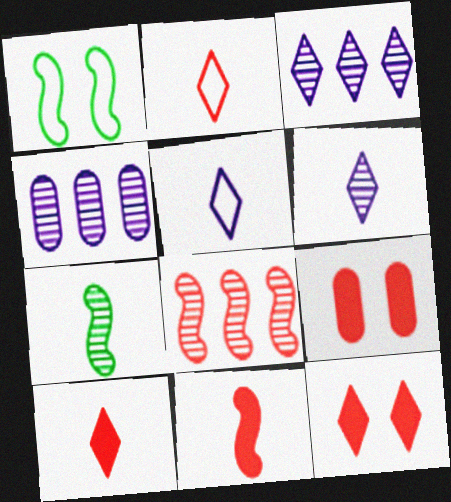[[1, 4, 10], 
[2, 8, 9]]